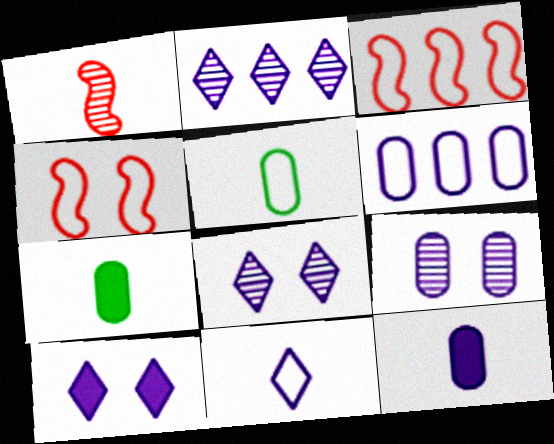[[1, 7, 11], 
[2, 4, 7], 
[2, 10, 11], 
[3, 7, 8], 
[6, 9, 12]]